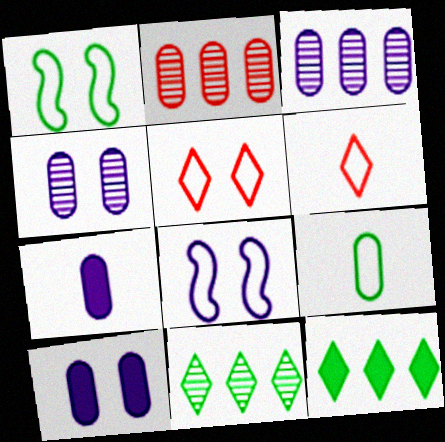[[2, 9, 10]]